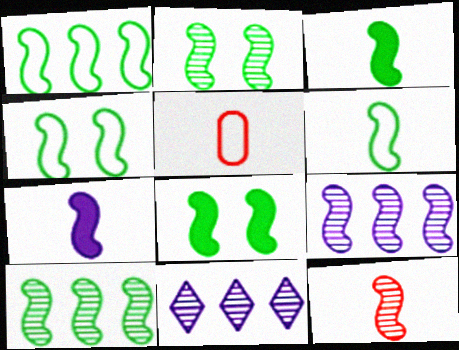[[1, 2, 3], 
[1, 4, 6], 
[2, 4, 8], 
[2, 9, 12], 
[3, 4, 10], 
[5, 8, 11], 
[6, 7, 12], 
[6, 8, 10]]